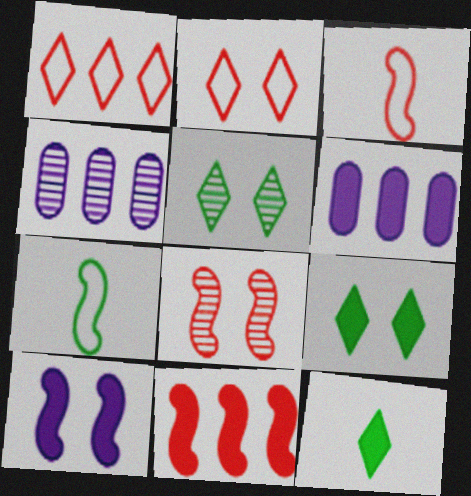[[3, 4, 9], 
[3, 5, 6], 
[3, 8, 11]]